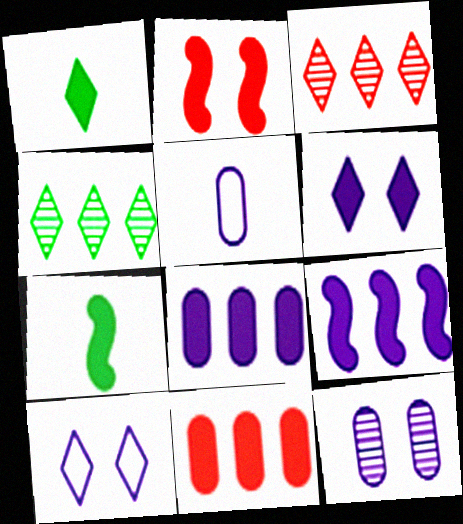[[1, 2, 8], 
[1, 3, 10], 
[2, 4, 5], 
[2, 7, 9], 
[5, 8, 12], 
[6, 7, 11]]